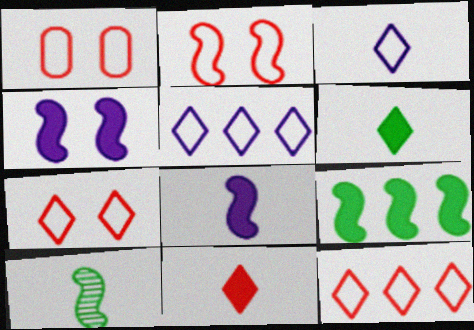[[1, 2, 7]]